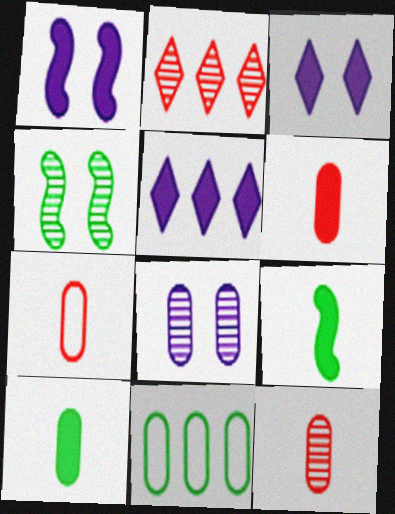[[4, 5, 7], 
[6, 7, 12], 
[6, 8, 11]]